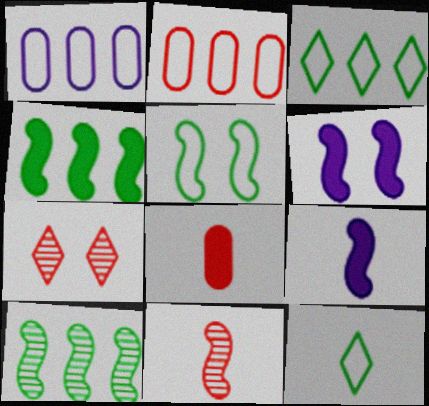[]